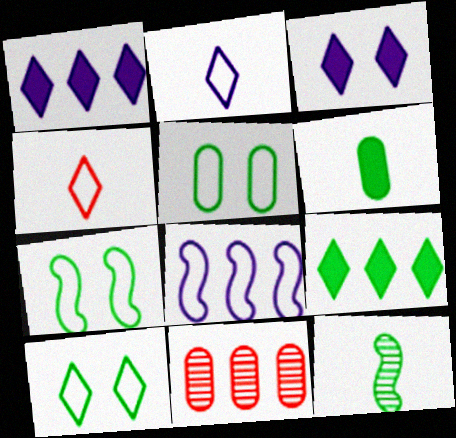[[4, 5, 8], 
[5, 7, 10], 
[5, 9, 12], 
[8, 9, 11]]